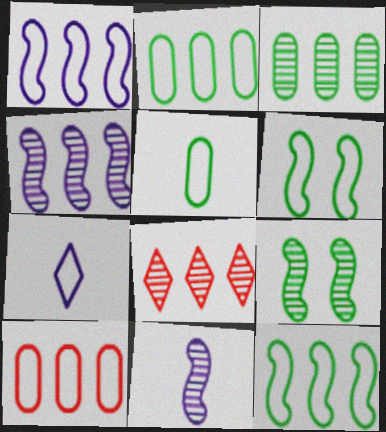[[3, 4, 8], 
[6, 7, 10]]